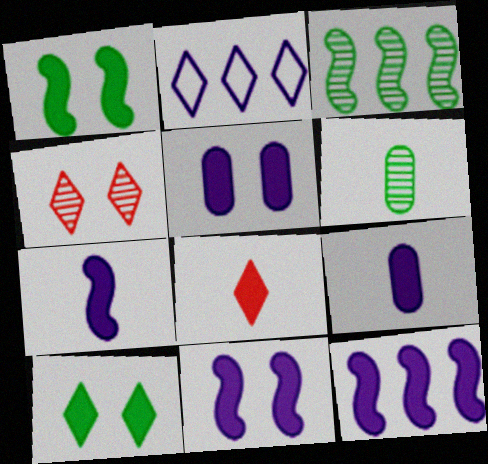[[7, 11, 12]]